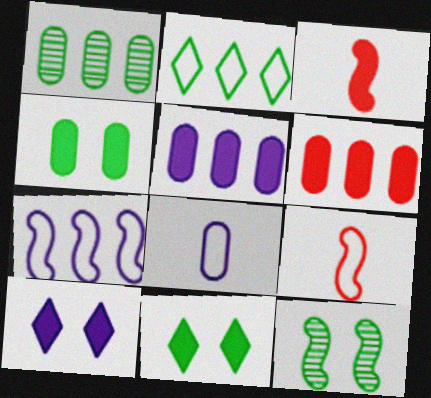[[1, 9, 10], 
[3, 5, 11], 
[3, 7, 12]]